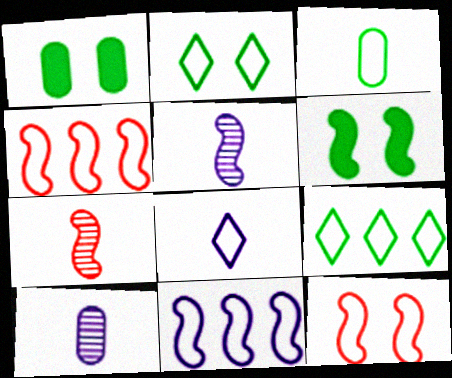[[4, 5, 6], 
[6, 7, 11]]